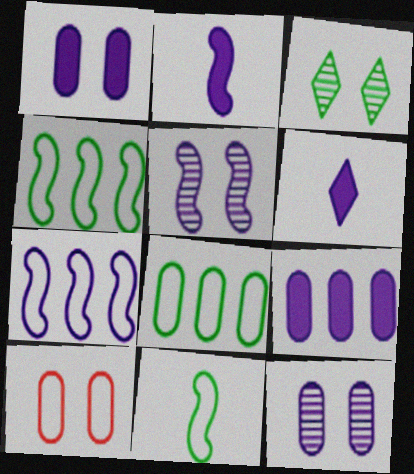[[2, 5, 7], 
[6, 7, 12]]